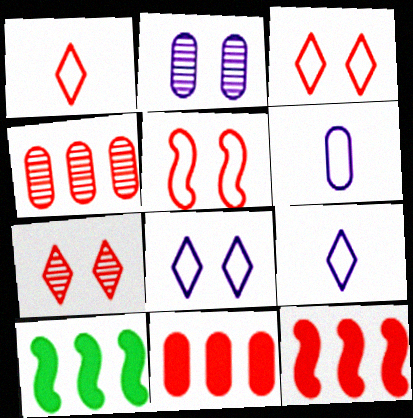[[1, 2, 10], 
[6, 7, 10]]